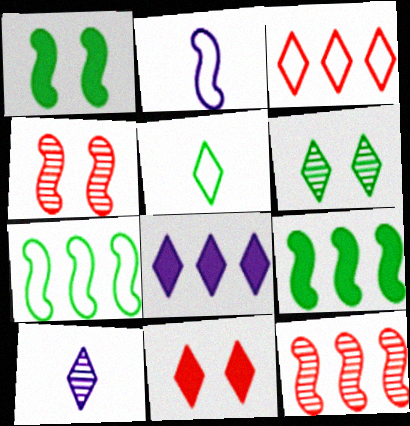[[1, 2, 12], 
[2, 4, 9]]